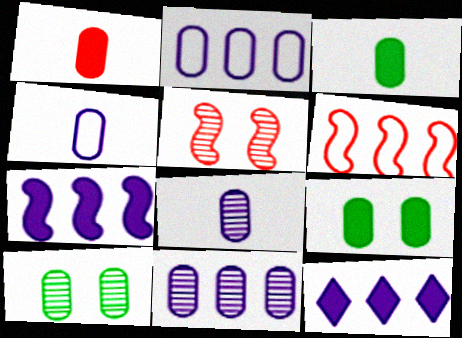[[1, 2, 10]]